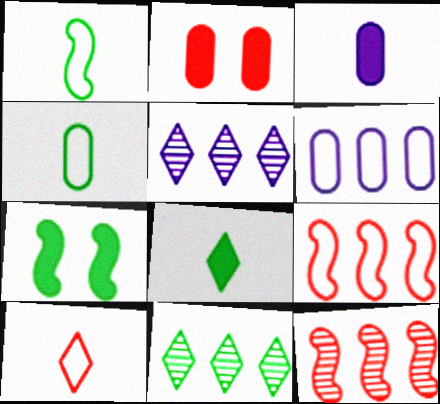[[1, 2, 5], 
[2, 10, 12], 
[4, 7, 11]]